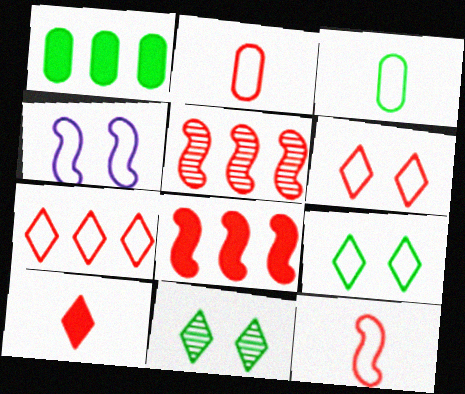[[3, 4, 7]]